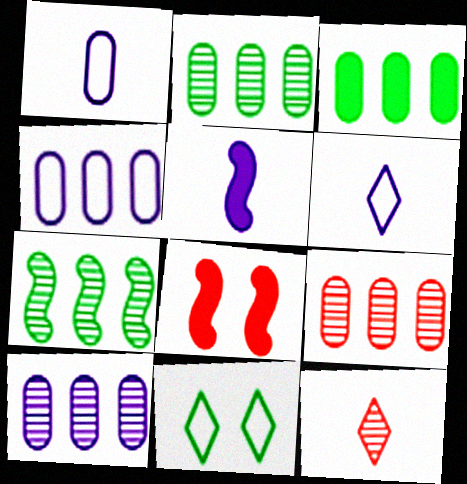[[2, 6, 8], 
[2, 9, 10], 
[3, 4, 9], 
[5, 9, 11]]